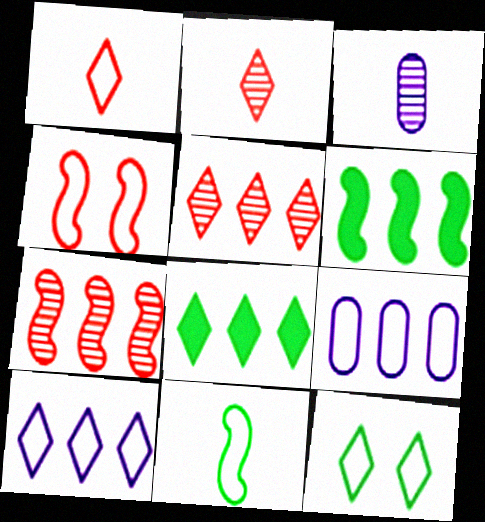[[1, 10, 12], 
[3, 4, 8], 
[5, 6, 9], 
[5, 8, 10], 
[7, 8, 9]]